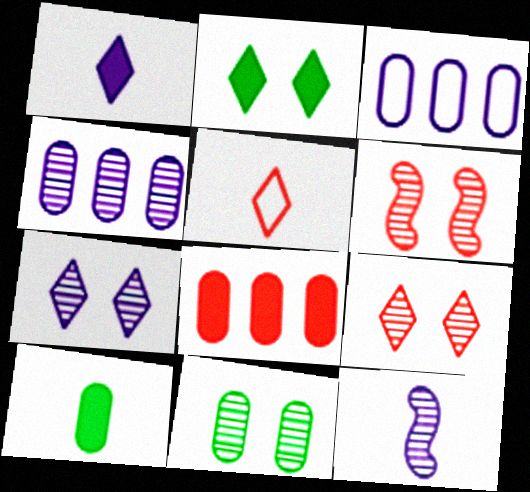[[4, 7, 12], 
[5, 6, 8], 
[5, 10, 12], 
[6, 7, 11]]